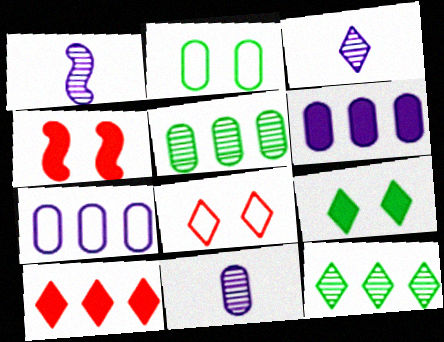[[1, 2, 10], 
[1, 3, 11]]